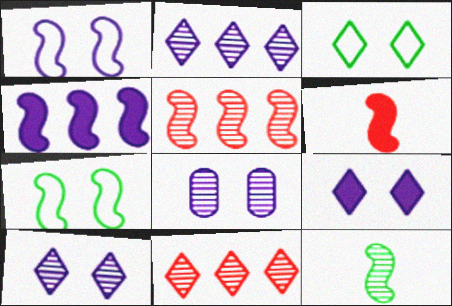[[1, 8, 9], 
[8, 11, 12]]